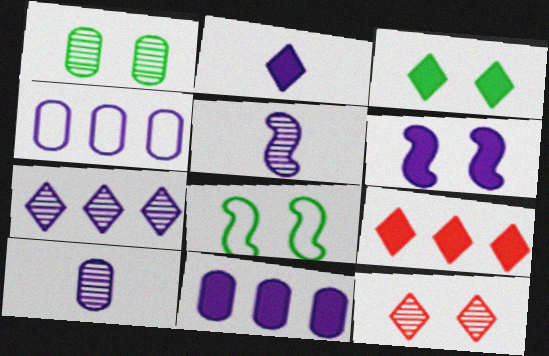[[1, 3, 8], 
[2, 3, 9], 
[2, 6, 11], 
[8, 9, 10]]